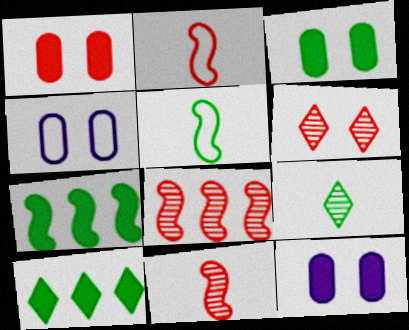[[1, 3, 12], 
[4, 10, 11]]